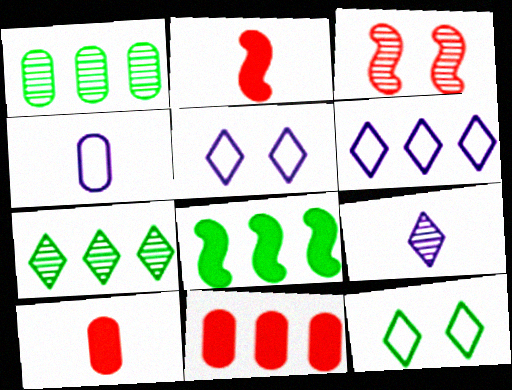[[1, 2, 5], 
[1, 3, 9]]